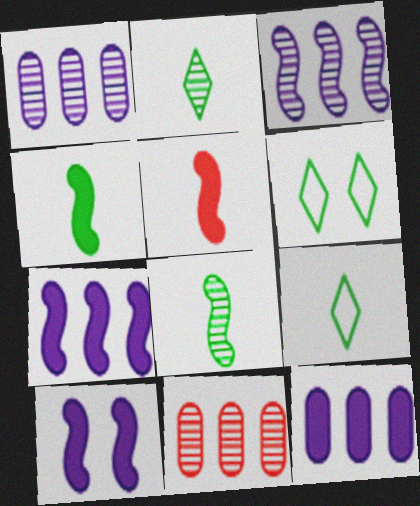[[1, 5, 6], 
[9, 10, 11]]